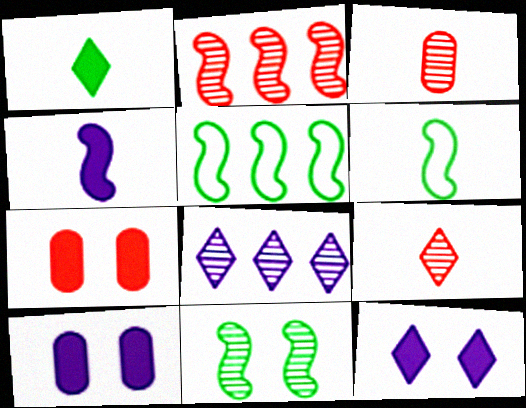[[3, 5, 12], 
[3, 8, 11], 
[5, 9, 10], 
[6, 7, 8]]